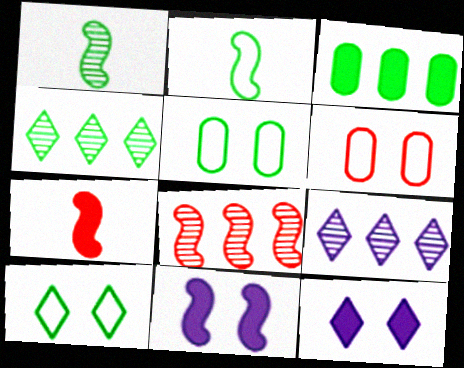[[1, 3, 10], 
[2, 8, 11], 
[3, 7, 12], 
[5, 7, 9]]